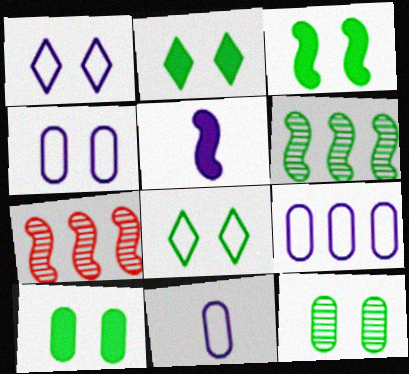[[2, 3, 10], 
[2, 7, 11], 
[3, 8, 12], 
[4, 9, 11]]